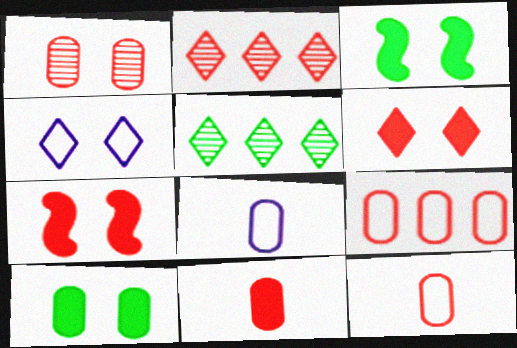[[1, 3, 4], 
[1, 9, 11], 
[2, 3, 8], 
[2, 7, 12], 
[5, 7, 8]]